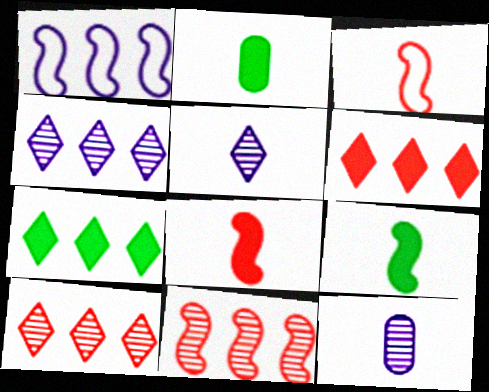[[2, 3, 5]]